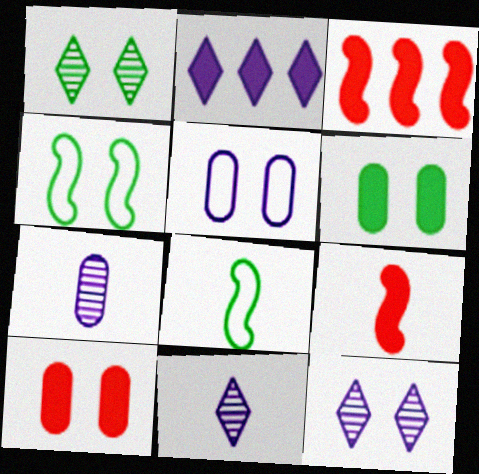[[1, 4, 6], 
[2, 6, 9], 
[4, 10, 12]]